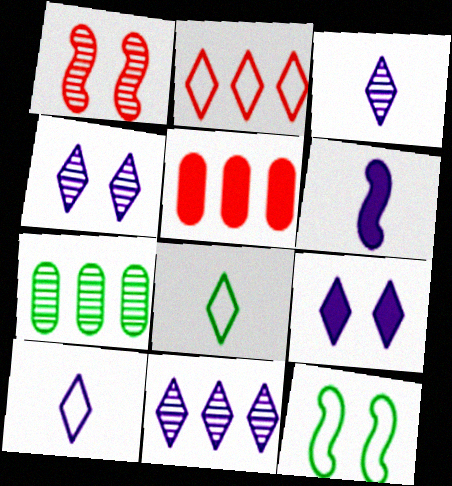[[1, 3, 7], 
[3, 4, 11], 
[3, 5, 12], 
[9, 10, 11]]